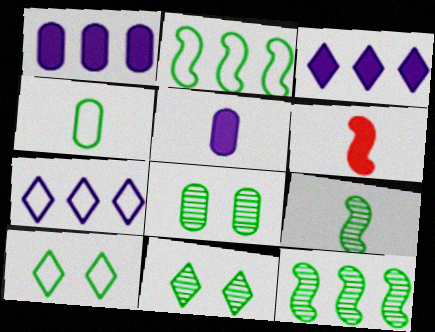[[2, 4, 10], 
[6, 7, 8]]